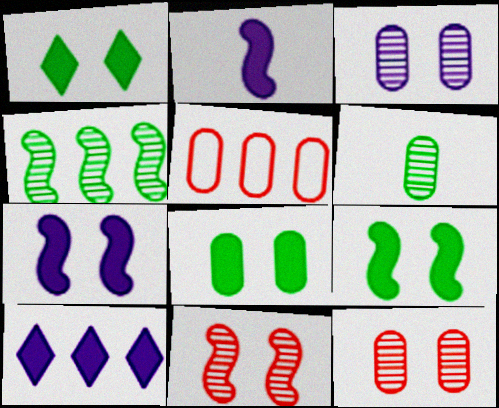[[1, 8, 9], 
[4, 5, 10]]